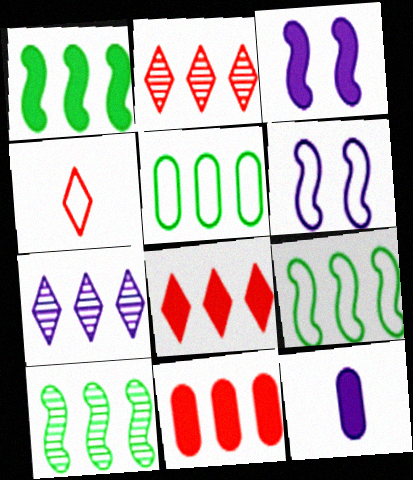[[1, 9, 10], 
[4, 5, 6], 
[6, 7, 12], 
[7, 9, 11]]